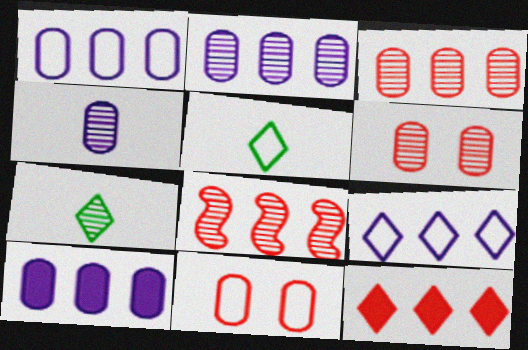[[1, 2, 10]]